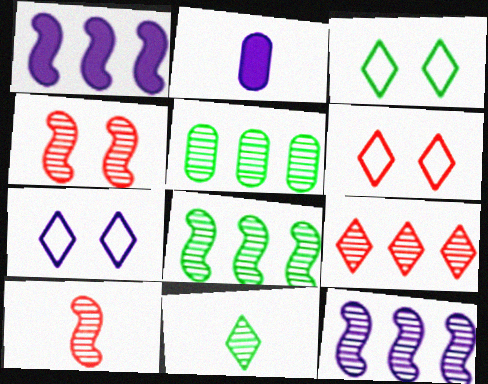[[2, 6, 8], 
[2, 7, 12], 
[3, 6, 7], 
[5, 9, 12]]